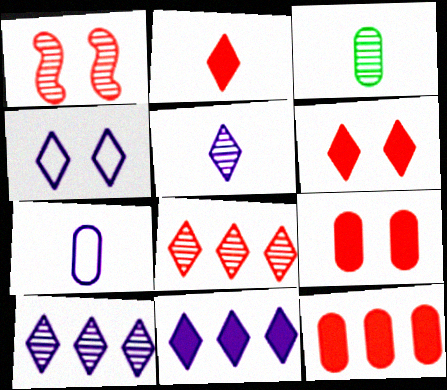[[1, 3, 10], 
[4, 5, 11]]